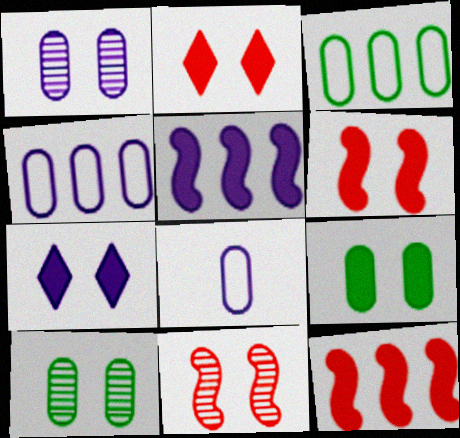[[6, 7, 9]]